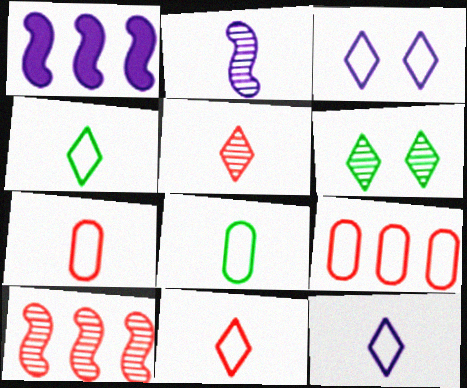[[1, 6, 7], 
[4, 11, 12]]